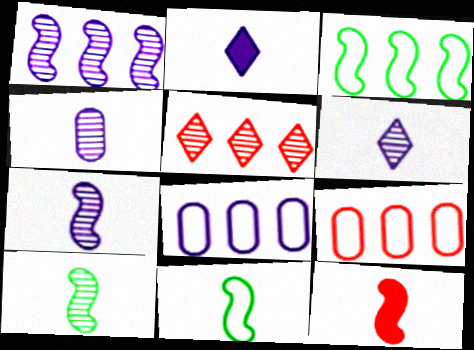[[4, 6, 7], 
[7, 11, 12]]